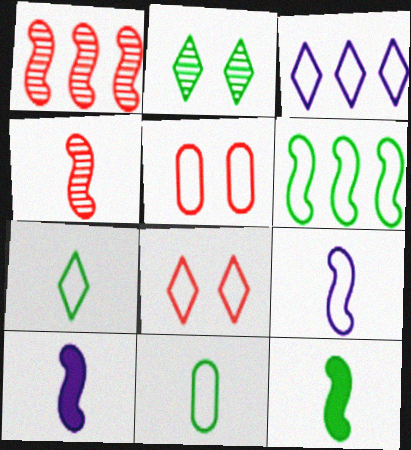[[3, 7, 8], 
[4, 9, 12]]